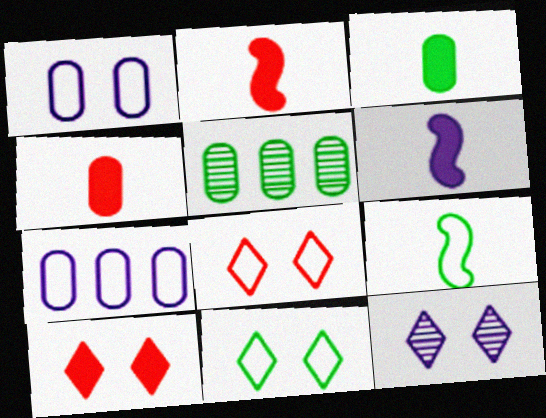[[1, 4, 5], 
[5, 6, 8], 
[6, 7, 12], 
[7, 8, 9], 
[10, 11, 12]]